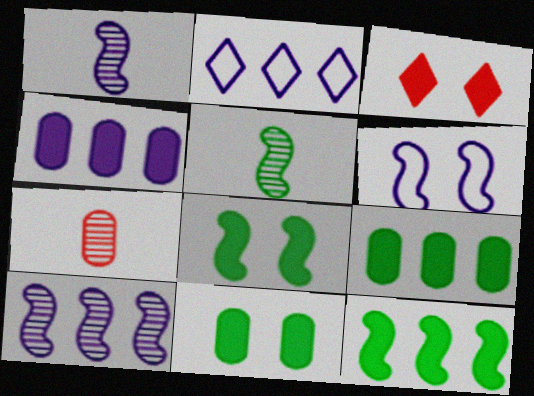[[2, 4, 10], 
[2, 7, 8]]